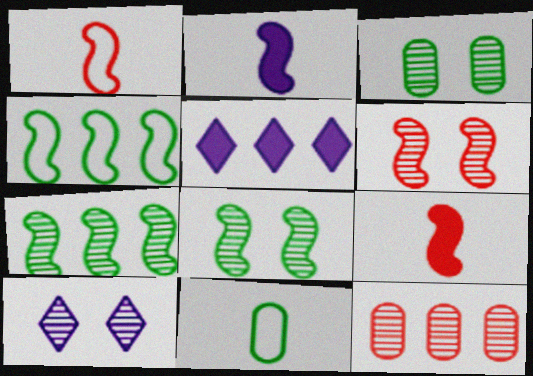[[1, 3, 5], 
[2, 4, 6], 
[3, 6, 10], 
[4, 5, 12], 
[5, 6, 11]]